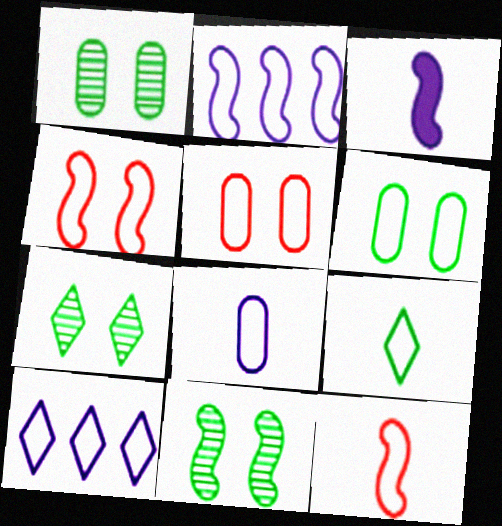[[1, 7, 11], 
[2, 5, 9], 
[6, 10, 12], 
[8, 9, 12]]